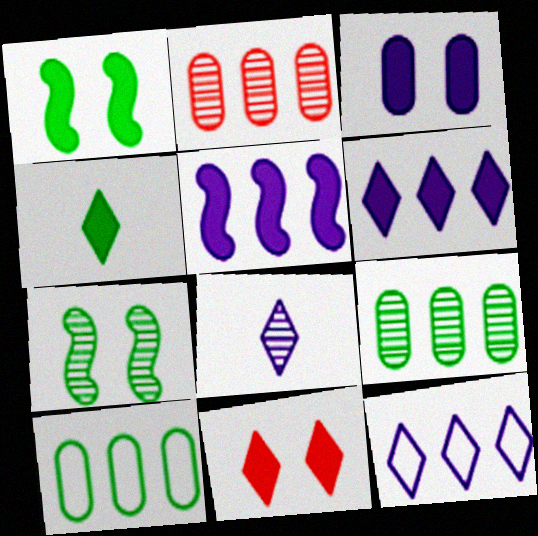[[1, 3, 11], 
[2, 7, 8], 
[4, 6, 11], 
[4, 7, 10]]